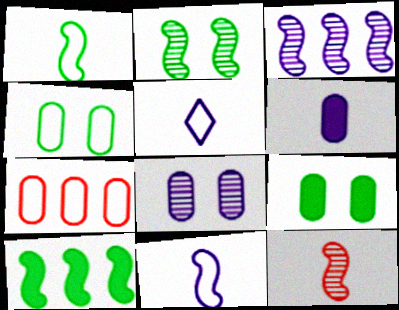[[1, 2, 10], 
[2, 3, 12]]